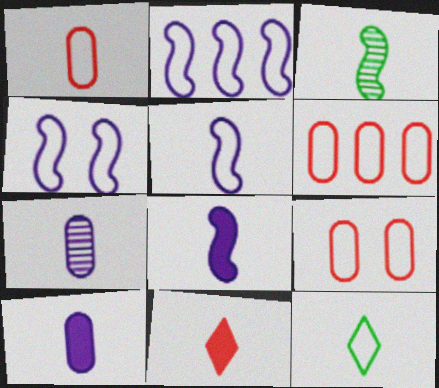[[1, 5, 12], 
[1, 6, 9], 
[2, 4, 5], 
[2, 9, 12], 
[4, 6, 12]]